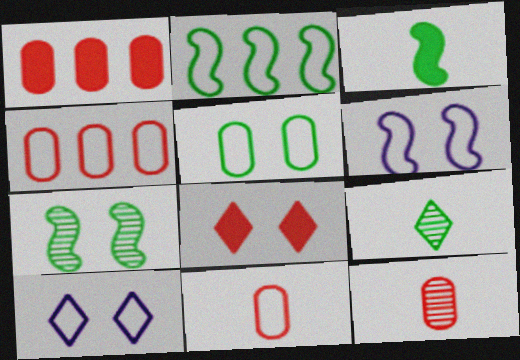[[1, 6, 9], 
[2, 3, 7], 
[2, 10, 11]]